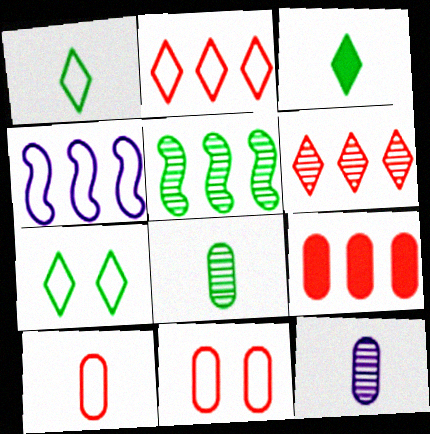[[1, 4, 11], 
[4, 7, 10]]